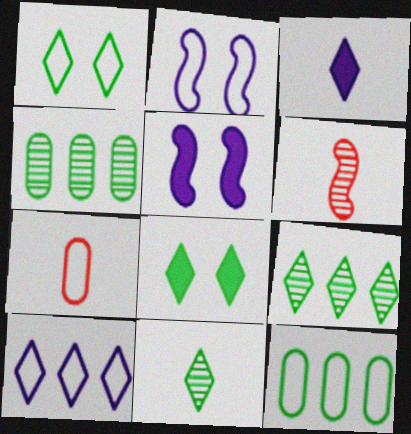[[5, 7, 9]]